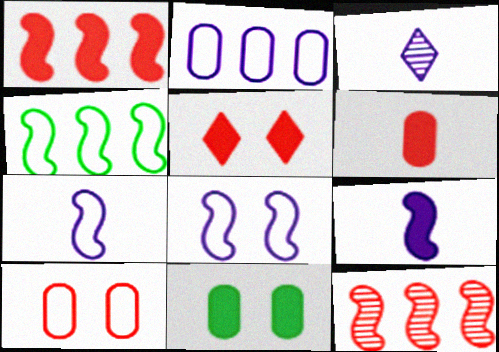[[1, 5, 6]]